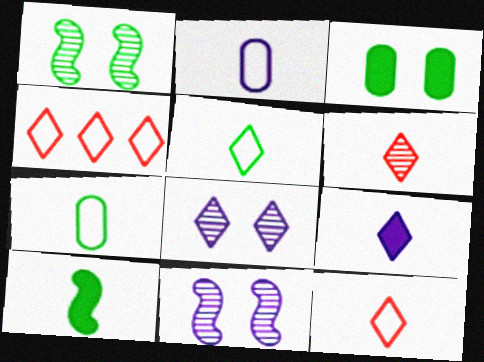[[2, 6, 10], 
[5, 6, 9]]